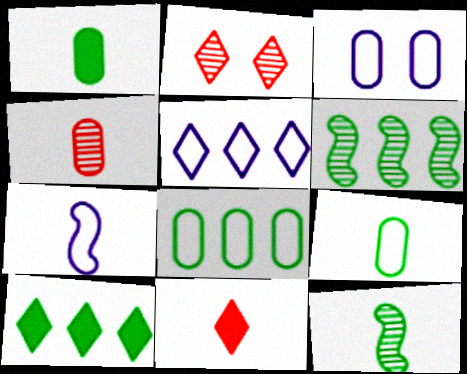[[3, 5, 7], 
[3, 6, 11], 
[6, 8, 10]]